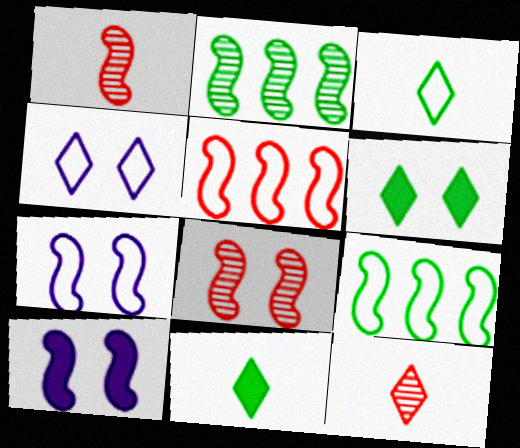[[1, 9, 10]]